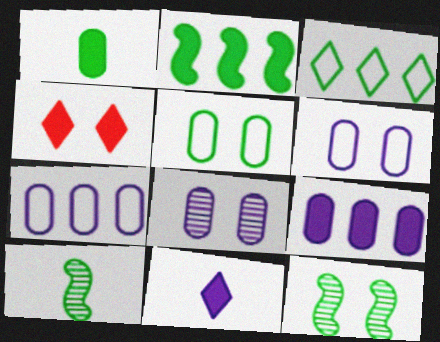[[1, 3, 12], 
[4, 6, 12], 
[4, 7, 10]]